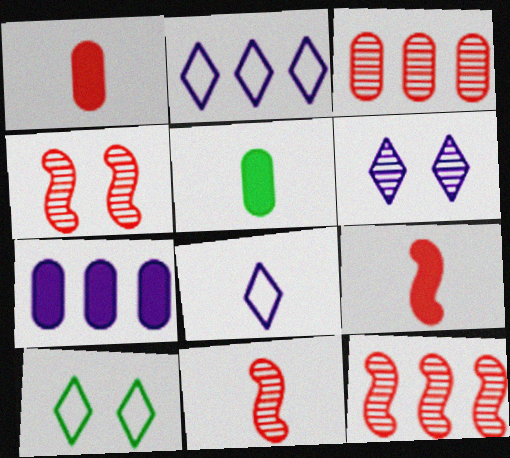[[2, 4, 5], 
[4, 11, 12], 
[5, 8, 11], 
[7, 10, 11]]